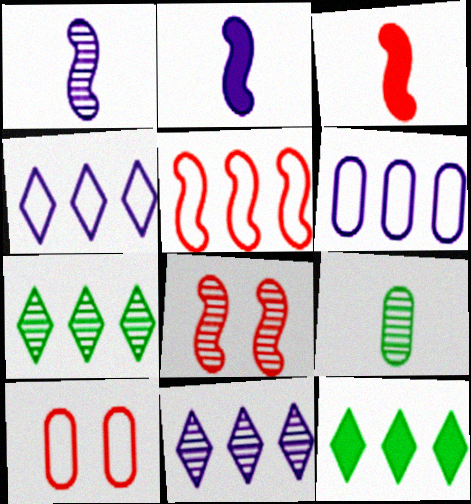[[1, 10, 12], 
[2, 7, 10], 
[3, 5, 8], 
[8, 9, 11]]